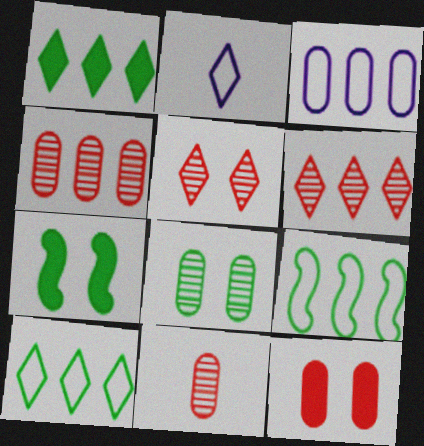[[1, 2, 5], 
[2, 4, 7]]